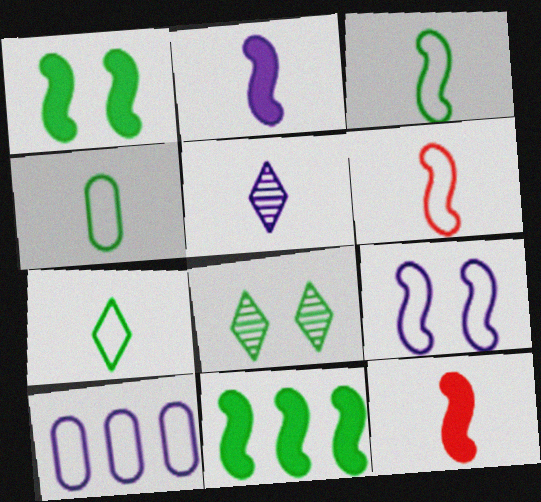[[3, 4, 7], 
[4, 5, 12], 
[4, 8, 11], 
[8, 10, 12]]